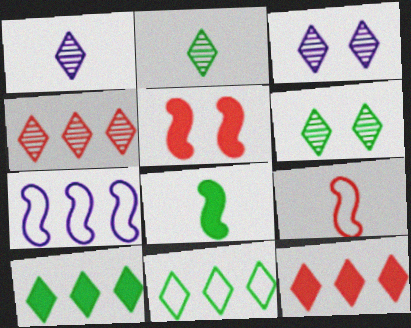[[1, 4, 6], 
[2, 3, 4]]